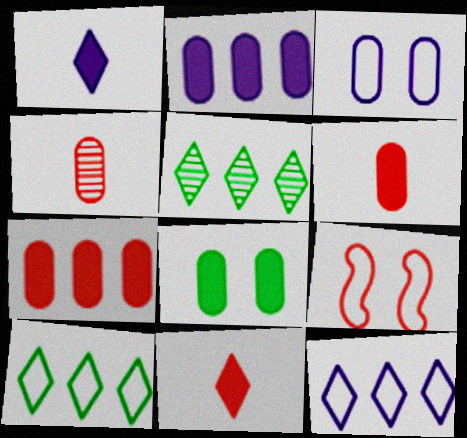[[2, 6, 8]]